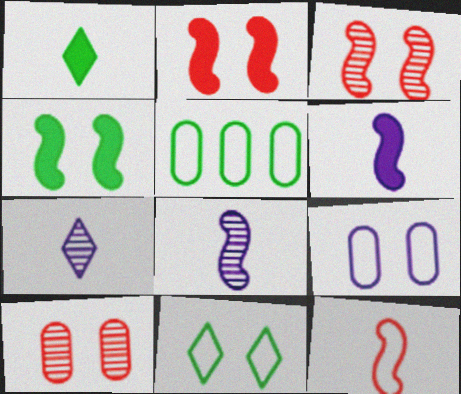[[2, 5, 7]]